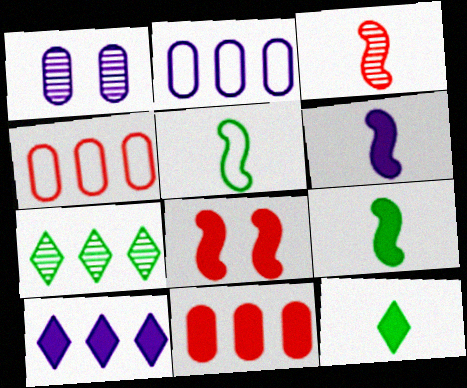[[1, 3, 7], 
[3, 5, 6]]